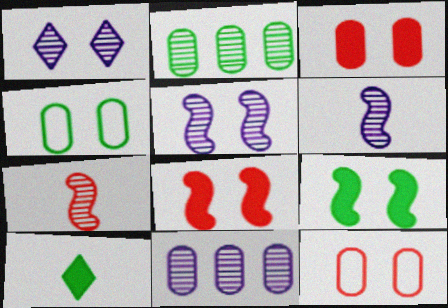[[1, 2, 7], 
[1, 4, 8], 
[1, 6, 11], 
[1, 9, 12]]